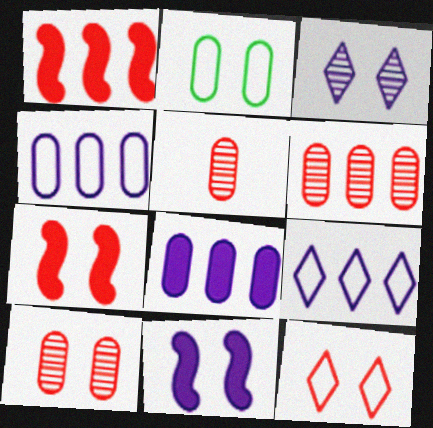[[1, 5, 12], 
[2, 3, 7], 
[2, 5, 8], 
[5, 6, 10], 
[7, 10, 12]]